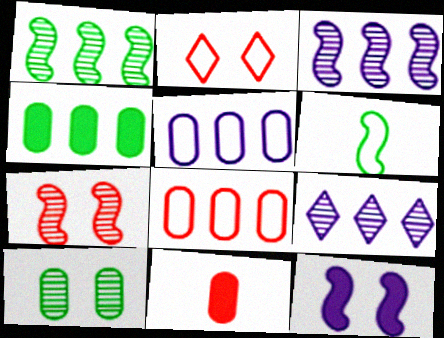[[2, 5, 6], 
[2, 10, 12], 
[5, 10, 11]]